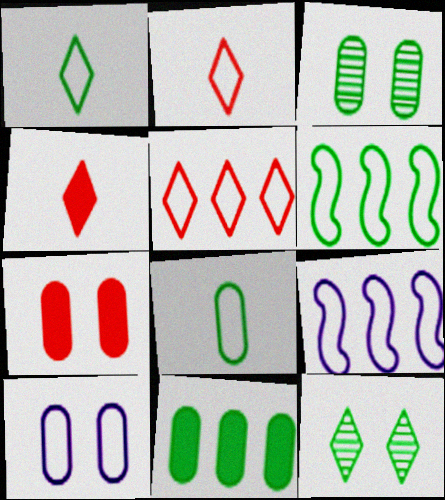[[2, 6, 10], 
[3, 4, 9], 
[3, 7, 10], 
[3, 8, 11]]